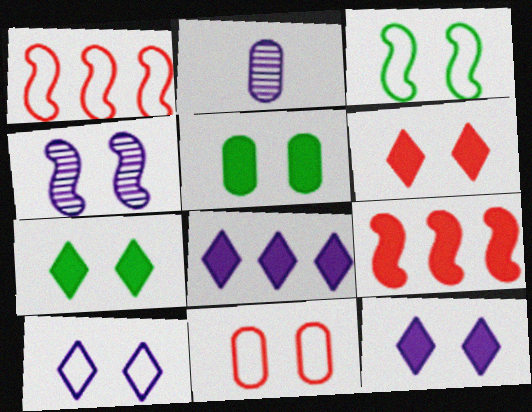[[1, 2, 7], 
[3, 10, 11], 
[4, 7, 11], 
[6, 7, 12]]